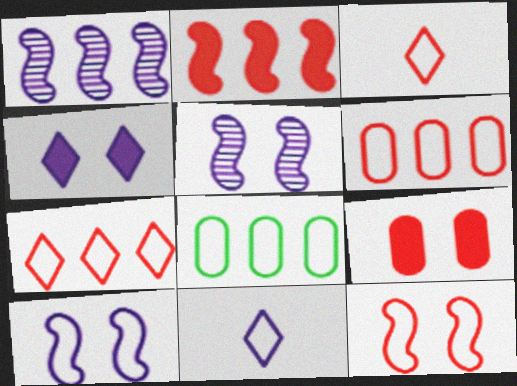[[3, 6, 12], 
[3, 8, 10], 
[8, 11, 12]]